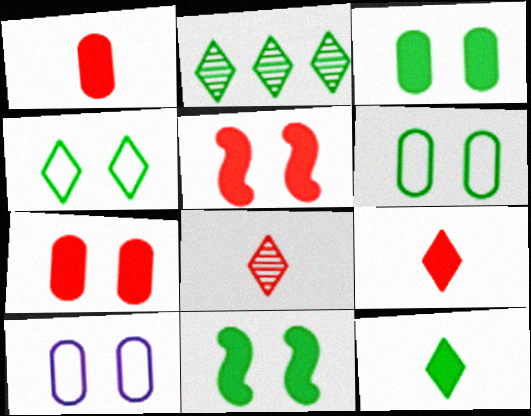[[2, 4, 12]]